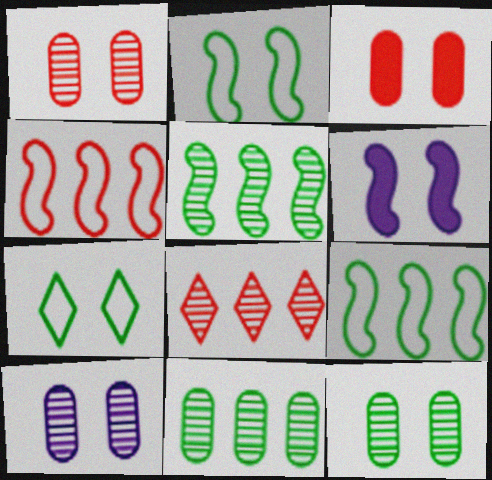[[1, 6, 7], 
[1, 10, 12]]